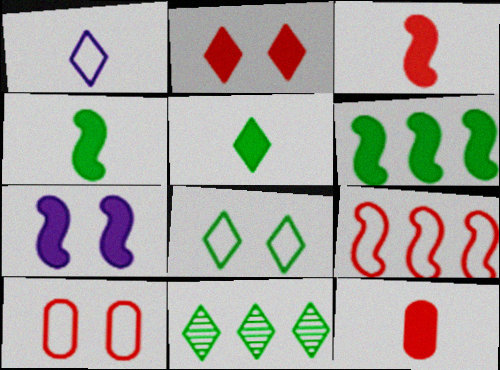[[1, 2, 11], 
[3, 6, 7], 
[5, 8, 11]]